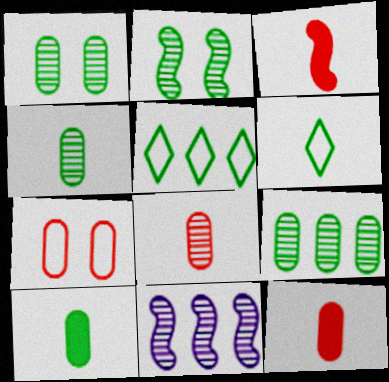[[1, 4, 9], 
[2, 5, 10]]